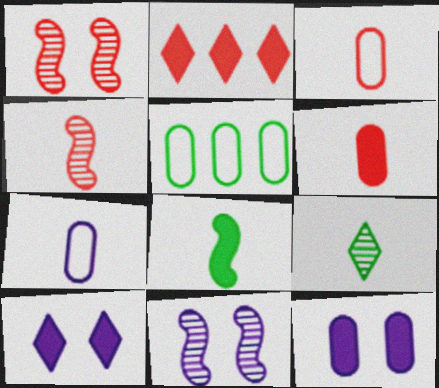[[1, 2, 3], 
[2, 8, 12], 
[4, 5, 10]]